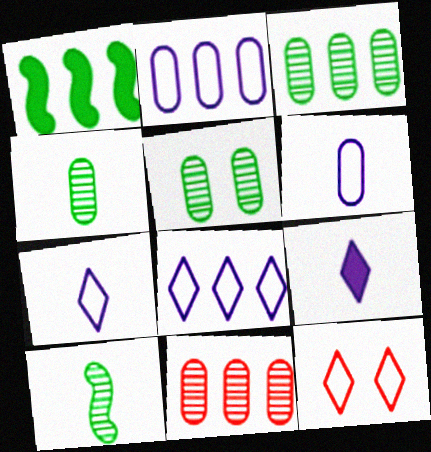[[1, 8, 11], 
[3, 4, 5]]